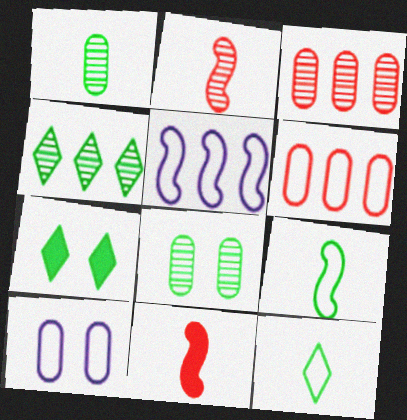[[4, 7, 12], 
[4, 10, 11]]